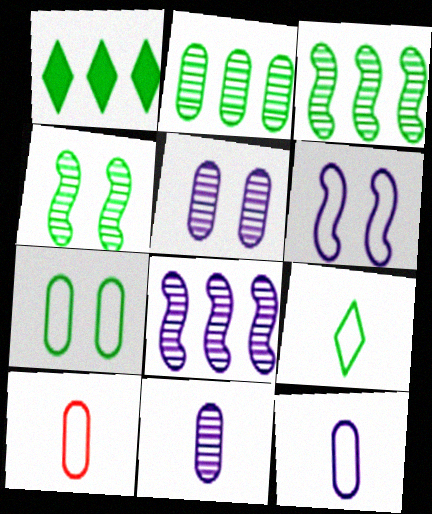[]